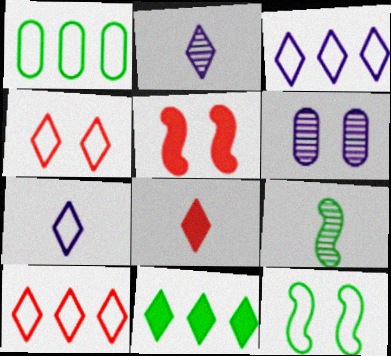[[1, 2, 5], 
[2, 4, 11]]